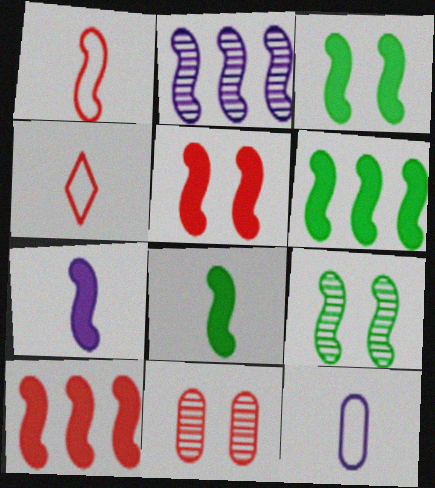[[1, 2, 3], 
[3, 6, 8], 
[3, 7, 10], 
[4, 10, 11], 
[5, 6, 7]]